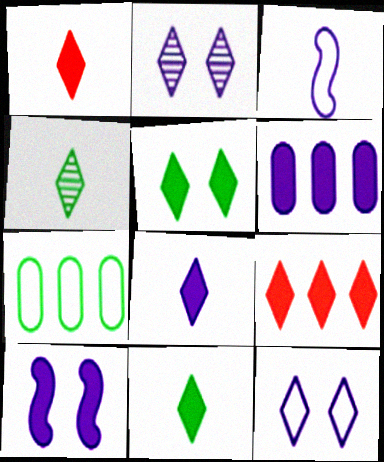[[1, 8, 11], 
[2, 3, 6], 
[4, 9, 12], 
[5, 8, 9], 
[6, 8, 10]]